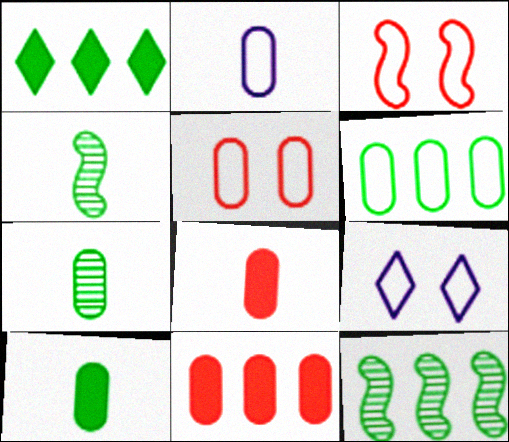[[1, 6, 12], 
[2, 5, 6], 
[2, 7, 8], 
[4, 9, 11], 
[8, 9, 12]]